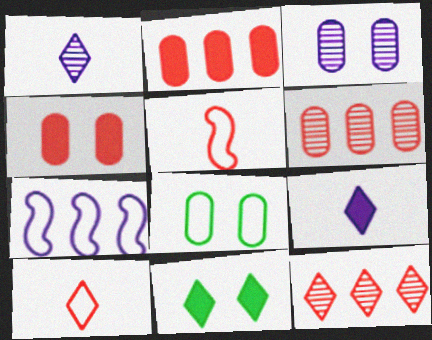[[3, 4, 8], 
[3, 7, 9], 
[4, 5, 12], 
[7, 8, 10]]